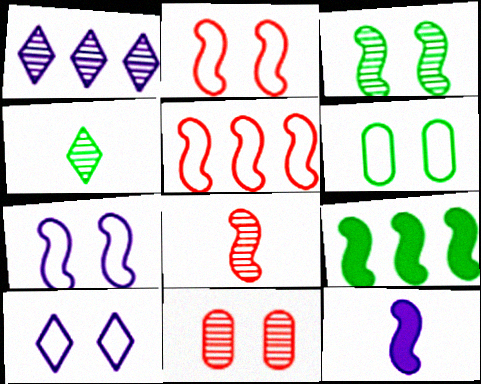[[2, 6, 10], 
[3, 5, 12], 
[4, 6, 9], 
[7, 8, 9]]